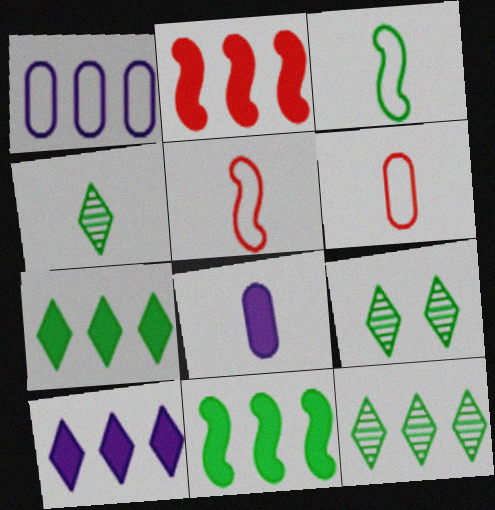[[1, 2, 12], 
[4, 5, 8], 
[4, 9, 12]]